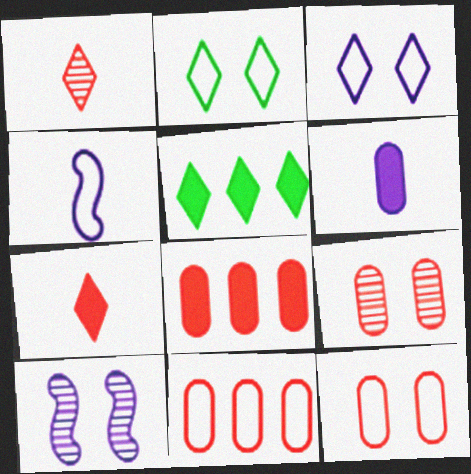[[1, 3, 5], 
[2, 4, 11], 
[4, 5, 9]]